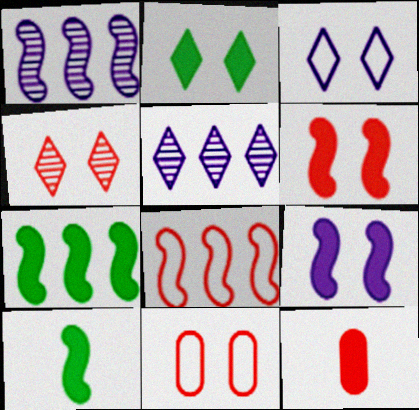[[1, 7, 8], 
[2, 3, 4], 
[4, 6, 11], 
[4, 8, 12], 
[5, 10, 11]]